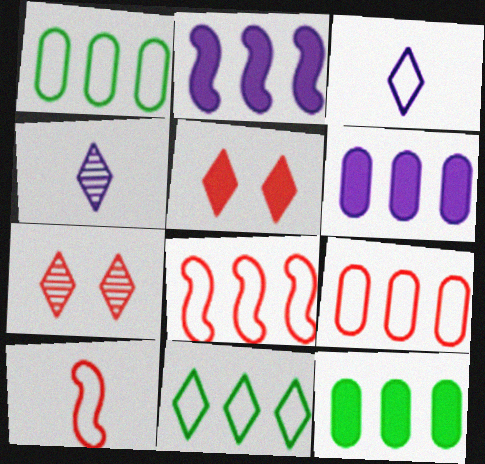[[4, 5, 11]]